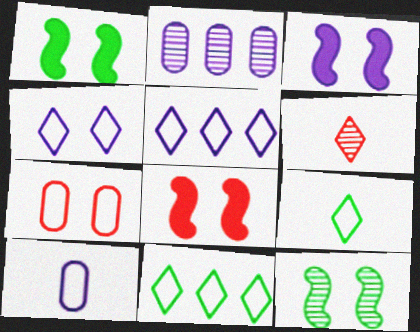[[1, 3, 8], 
[2, 6, 12], 
[2, 8, 9]]